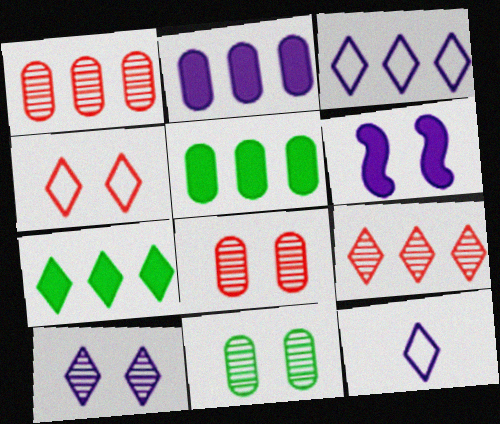[[3, 7, 9], 
[4, 6, 11]]